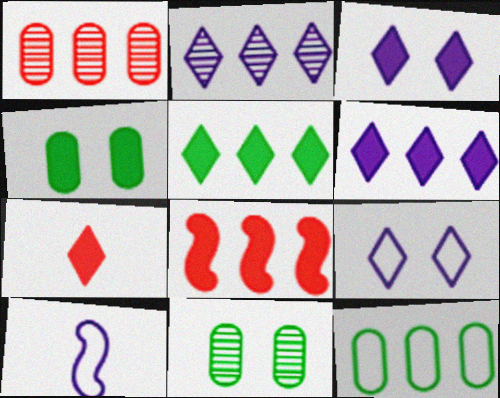[[2, 8, 12], 
[3, 5, 7]]